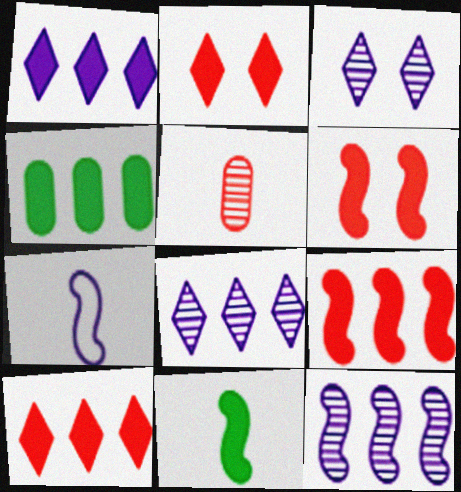[[1, 4, 9]]